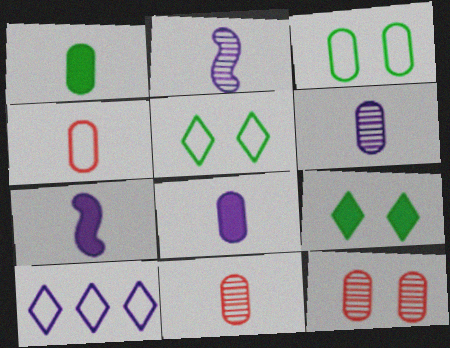[[1, 4, 6]]